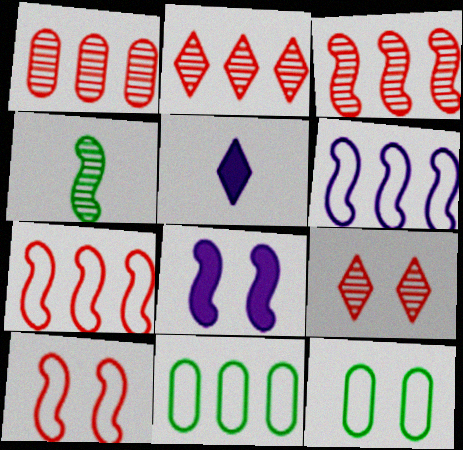[[1, 2, 3], 
[3, 5, 12], 
[4, 7, 8], 
[8, 9, 12]]